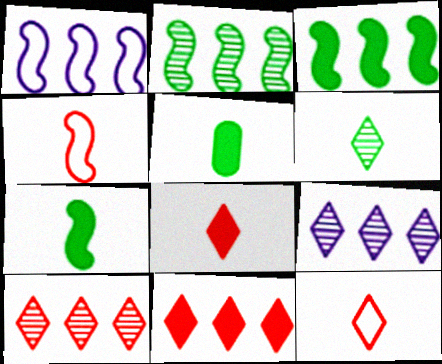[]